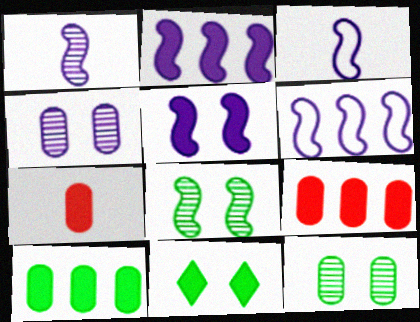[[1, 5, 6], 
[2, 7, 11]]